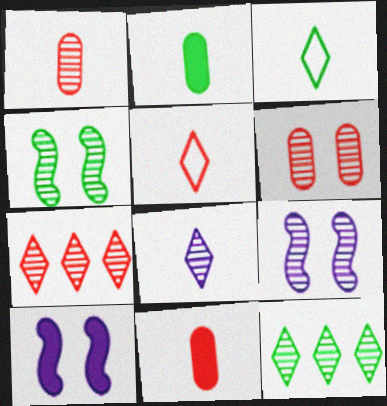[[1, 9, 12]]